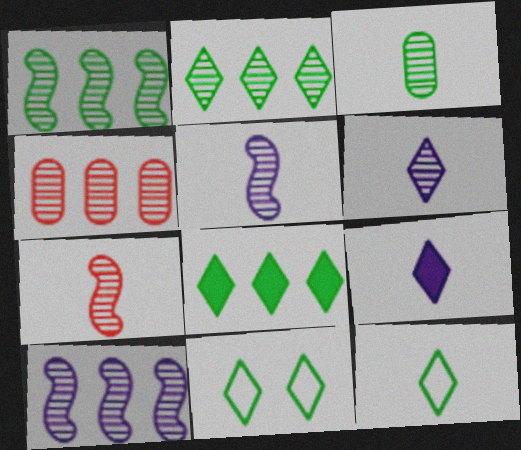[[2, 4, 10], 
[3, 6, 7]]